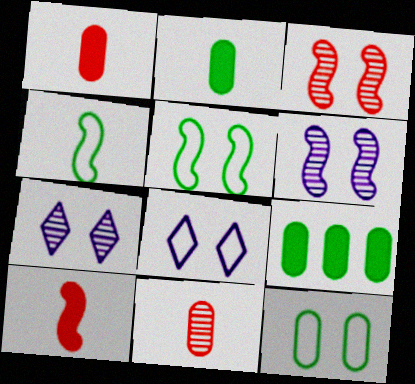[]